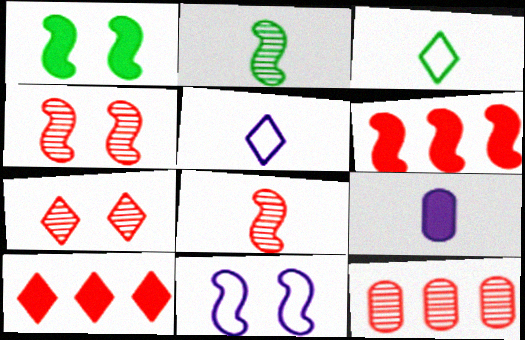[[1, 4, 11], 
[1, 5, 12], 
[1, 9, 10], 
[2, 6, 11], 
[3, 8, 9], 
[7, 8, 12]]